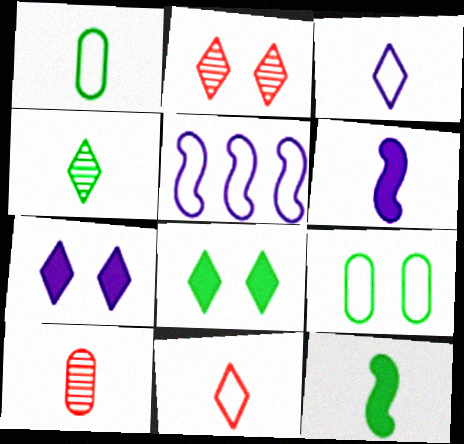[[1, 4, 12], 
[3, 10, 12], 
[5, 8, 10], 
[5, 9, 11]]